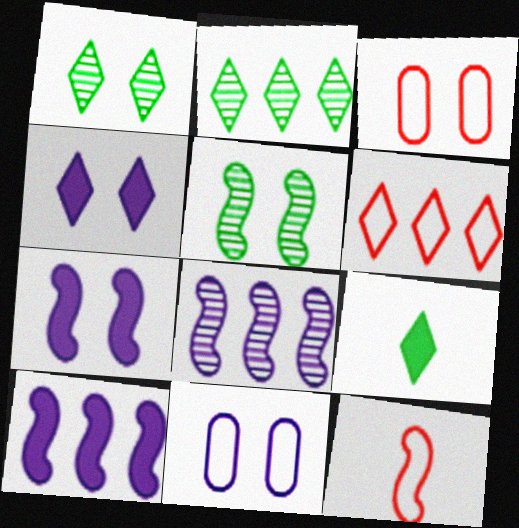[[1, 3, 7], 
[3, 4, 5], 
[3, 6, 12], 
[3, 8, 9], 
[5, 10, 12]]